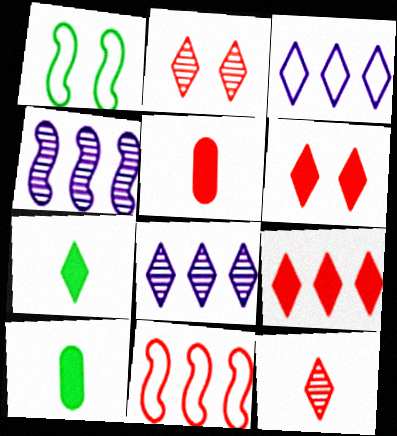[[1, 5, 8], 
[2, 3, 7], 
[2, 5, 11]]